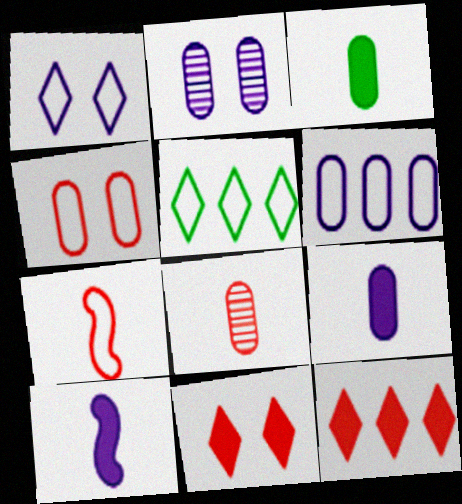[[2, 6, 9]]